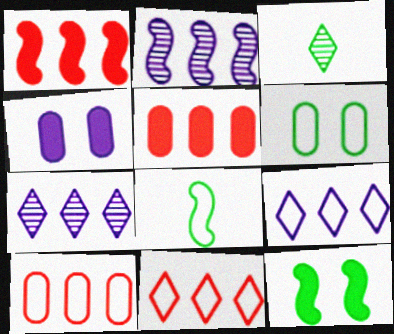[]